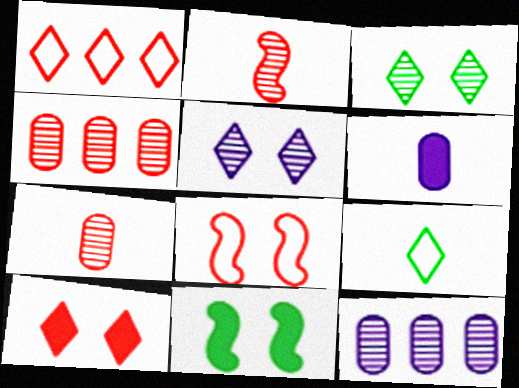[[2, 3, 12], 
[2, 6, 9]]